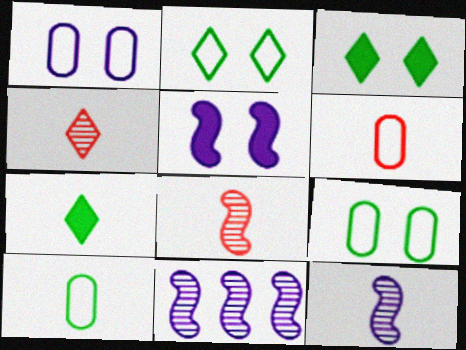[[3, 6, 11], 
[6, 7, 12]]